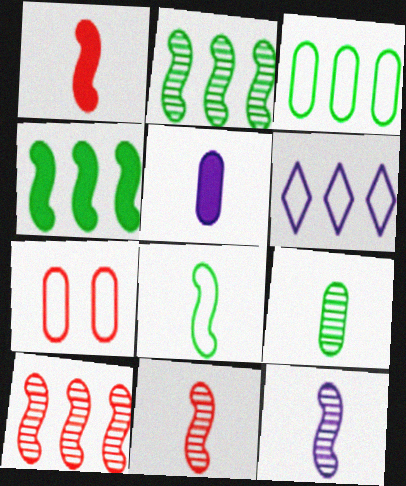[[1, 8, 12], 
[6, 7, 8]]